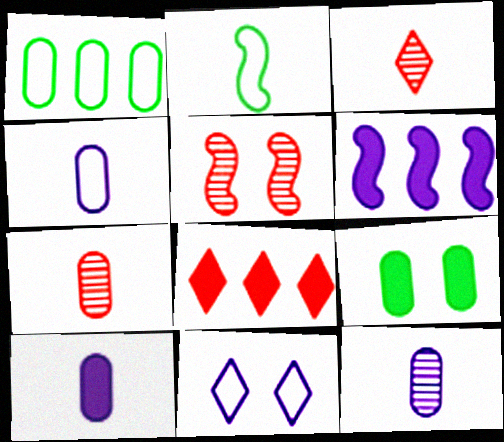[[2, 3, 10], 
[2, 5, 6], 
[4, 10, 12], 
[5, 9, 11], 
[6, 11, 12]]